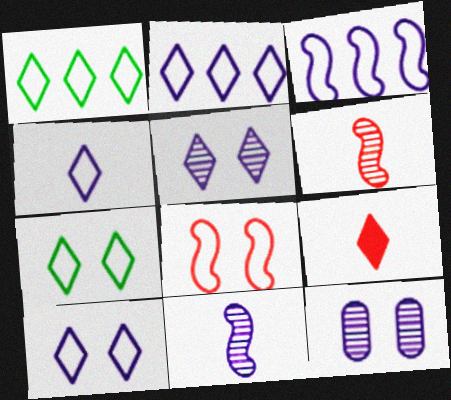[[1, 5, 9], 
[2, 4, 10]]